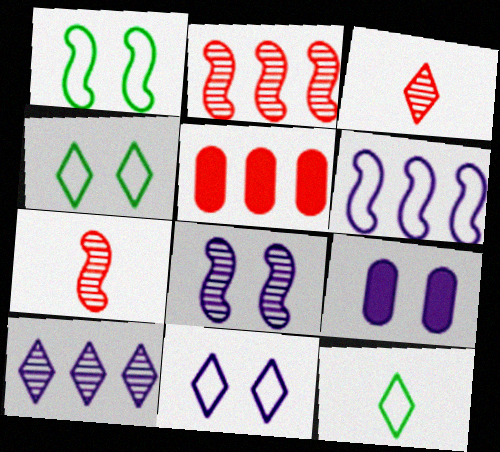[[2, 9, 12], 
[5, 8, 12], 
[8, 9, 11]]